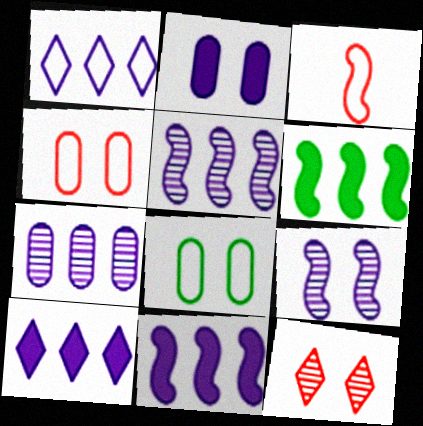[[1, 3, 8], 
[1, 7, 11], 
[3, 6, 9]]